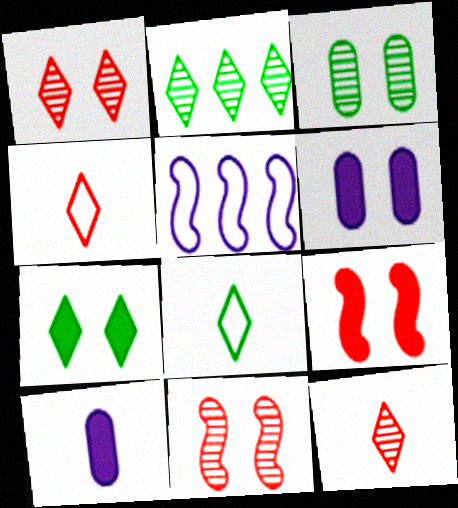[[2, 7, 8], 
[6, 7, 9]]